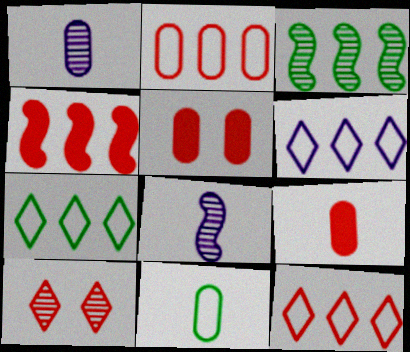[[1, 3, 10], 
[1, 9, 11], 
[5, 7, 8], 
[6, 7, 12]]